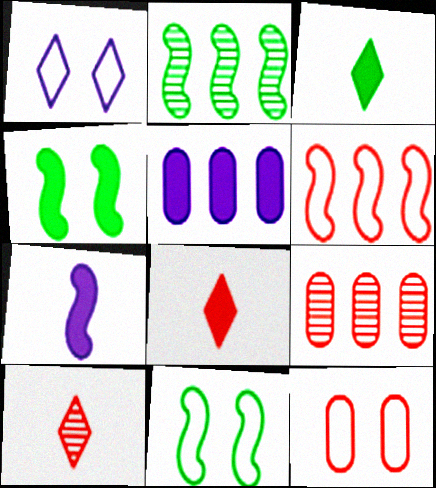[[1, 11, 12], 
[4, 5, 8], 
[5, 10, 11]]